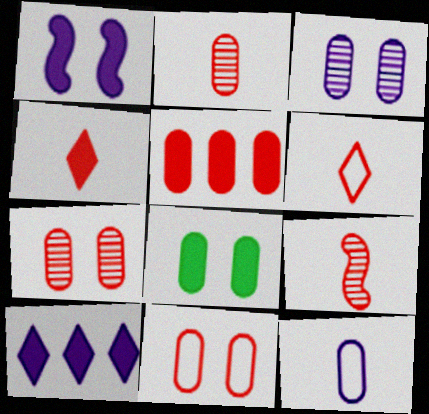[[2, 5, 11], 
[3, 8, 11]]